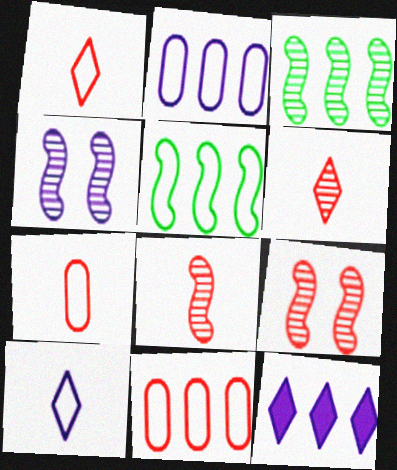[[3, 4, 8], 
[3, 11, 12]]